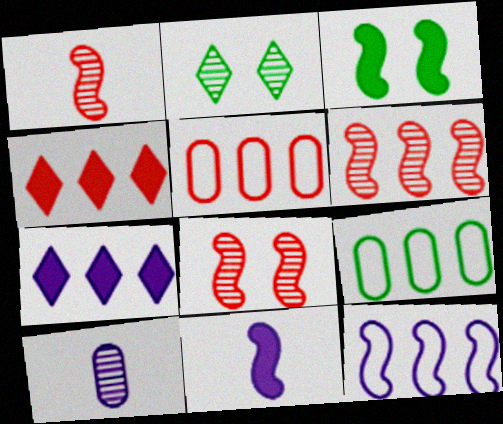[[1, 3, 12], 
[1, 6, 8], 
[2, 5, 11], 
[2, 6, 10], 
[4, 5, 6], 
[6, 7, 9]]